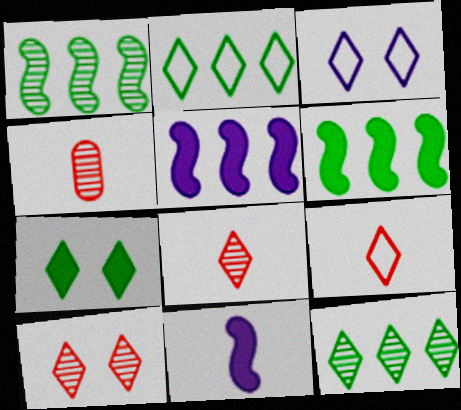[[2, 3, 9], 
[3, 4, 6], 
[3, 7, 10]]